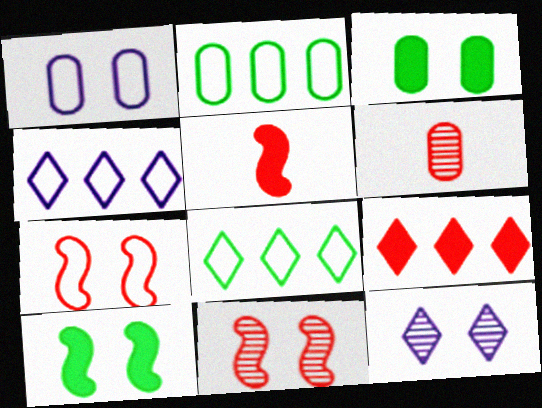[[2, 5, 12], 
[3, 7, 12], 
[4, 6, 10], 
[6, 7, 9]]